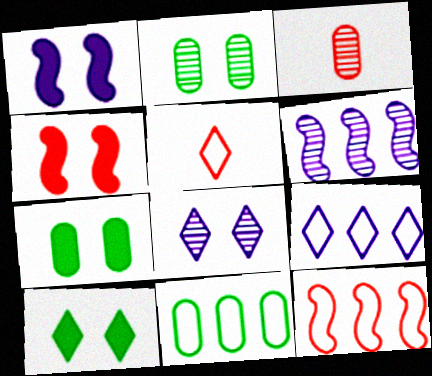[[5, 6, 7], 
[9, 11, 12]]